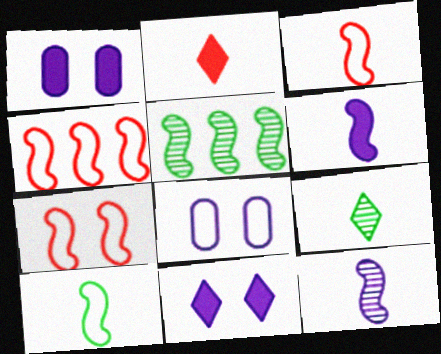[[1, 4, 9], 
[2, 5, 8], 
[3, 4, 7], 
[5, 6, 7]]